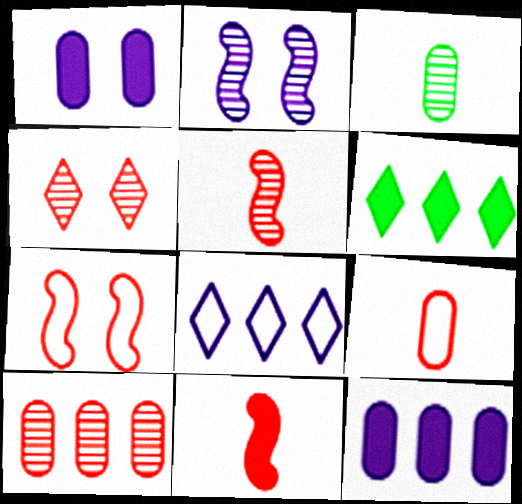[[1, 6, 11], 
[2, 6, 9], 
[4, 5, 10]]